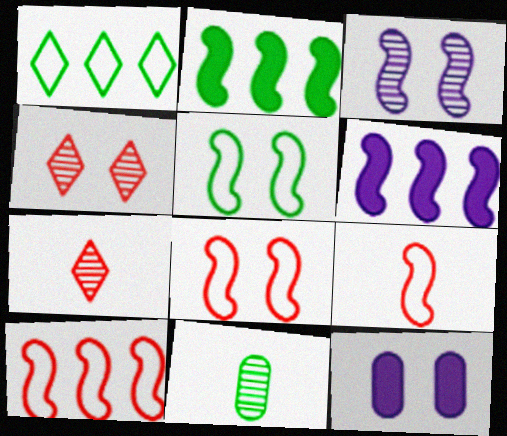[[2, 3, 9], 
[4, 5, 12], 
[8, 9, 10]]